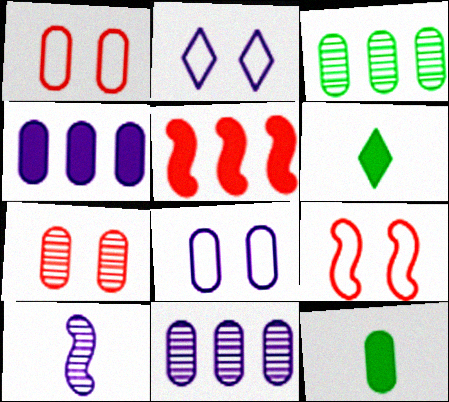[[1, 11, 12], 
[2, 4, 10], 
[6, 9, 11]]